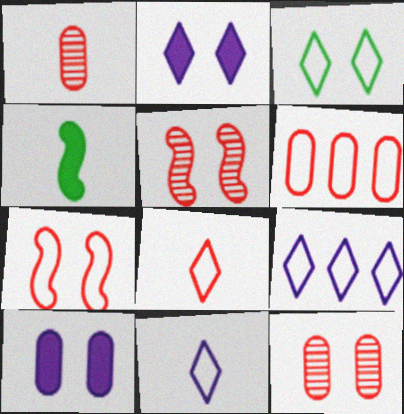[[1, 4, 11], 
[3, 5, 10], 
[3, 8, 9], 
[4, 9, 12], 
[6, 7, 8]]